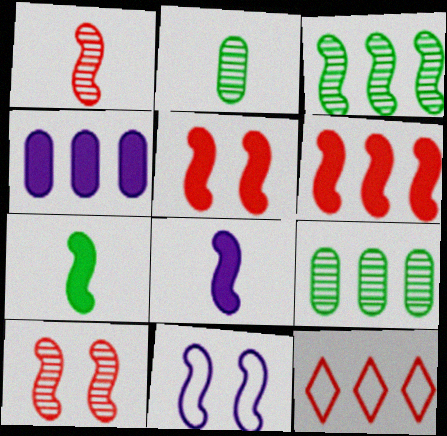[[3, 4, 12]]